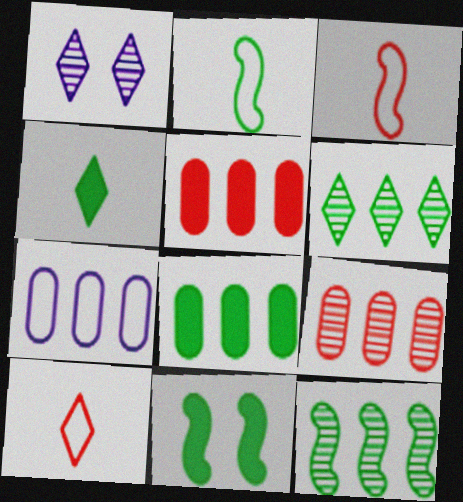[[1, 2, 5], 
[1, 3, 8], 
[2, 11, 12], 
[4, 8, 11], 
[7, 8, 9]]